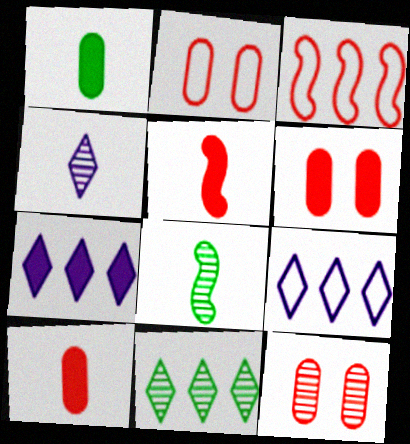[[2, 6, 12], 
[2, 7, 8], 
[6, 8, 9]]